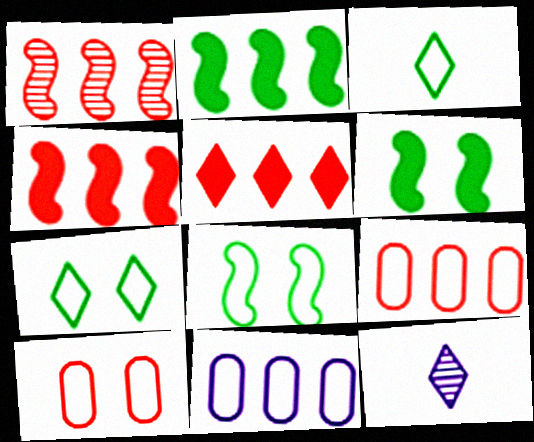[[1, 5, 9], 
[2, 10, 12], 
[5, 7, 12], 
[6, 9, 12]]